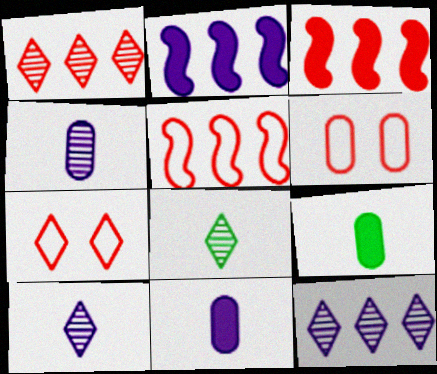[[2, 6, 8]]